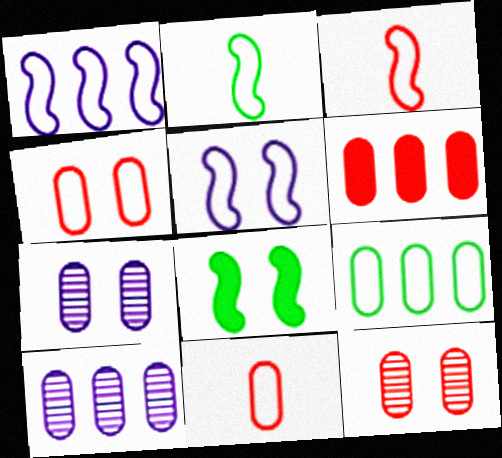[[6, 9, 10], 
[6, 11, 12]]